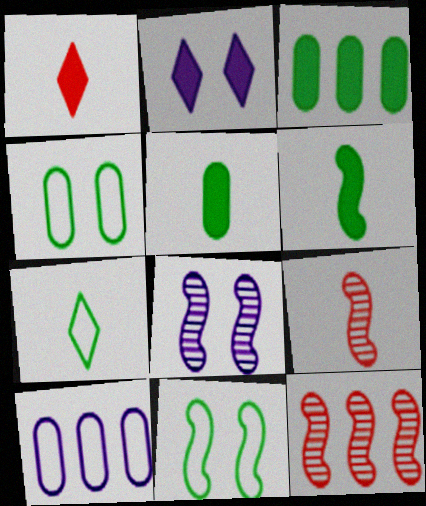[]